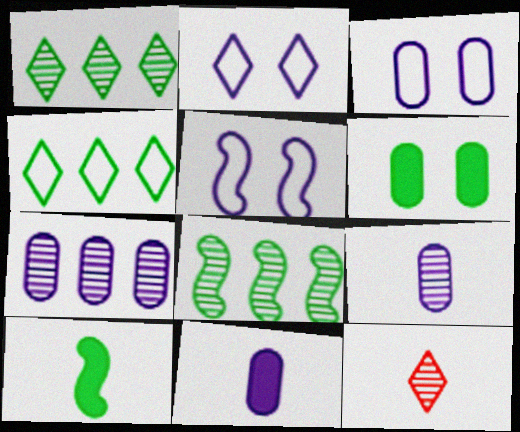[[2, 3, 5], 
[3, 7, 11]]